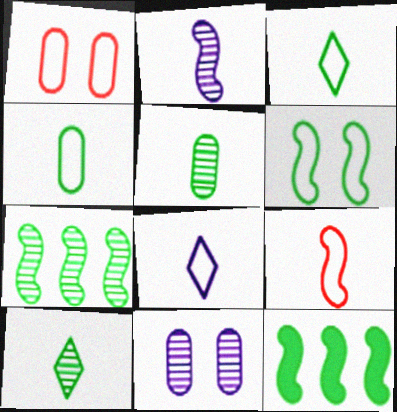[[4, 8, 9]]